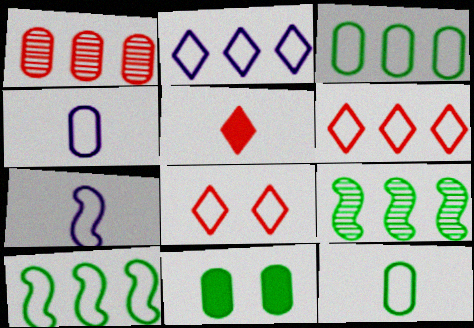[[1, 4, 11], 
[3, 7, 8], 
[4, 8, 10]]